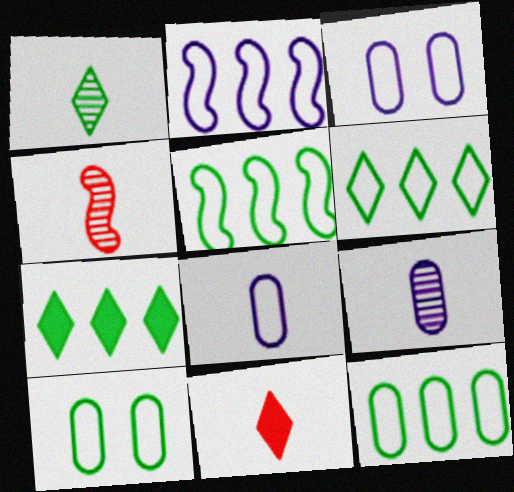[[1, 4, 9], 
[3, 4, 7], 
[5, 6, 12]]